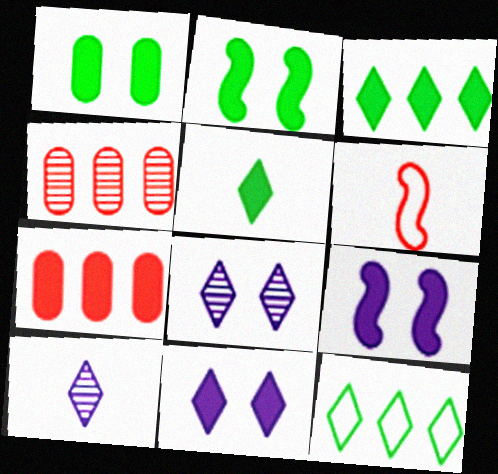[[5, 7, 9]]